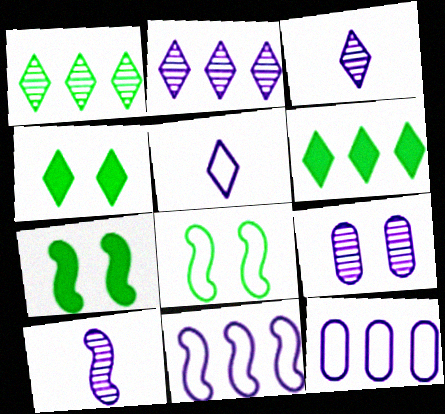[[2, 9, 10]]